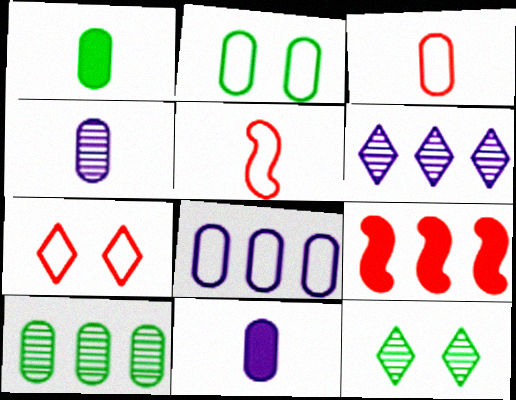[[1, 2, 10], 
[1, 3, 4], 
[2, 3, 8]]